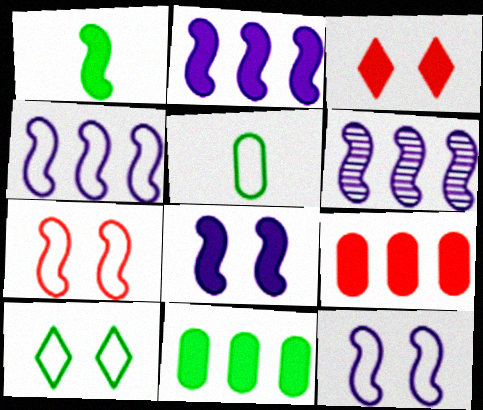[[1, 6, 7], 
[2, 4, 6], 
[3, 5, 6]]